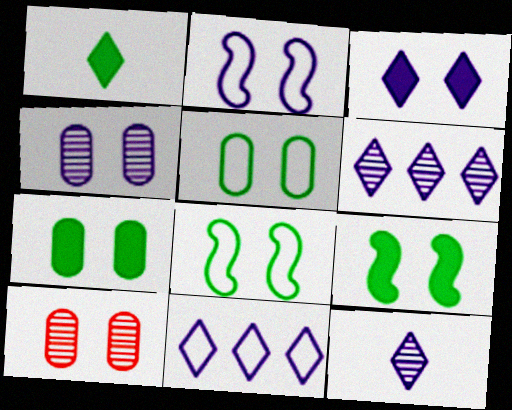[[2, 3, 4], 
[3, 8, 10], 
[3, 11, 12]]